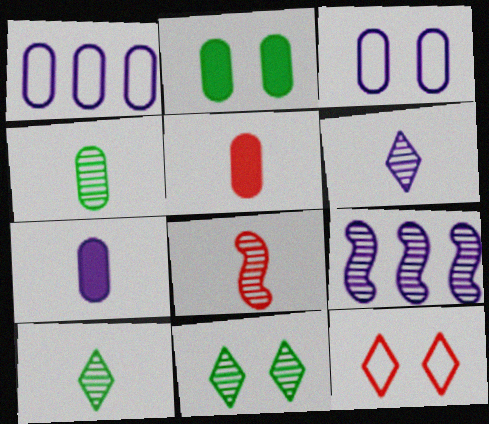[[4, 6, 8]]